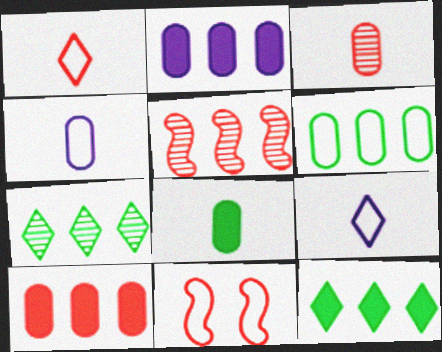[[3, 4, 8], 
[6, 9, 11]]